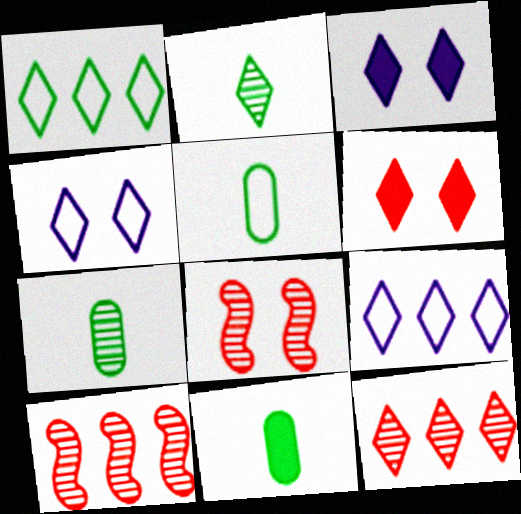[[2, 6, 9], 
[3, 5, 10], 
[4, 10, 11], 
[5, 7, 11], 
[8, 9, 11]]